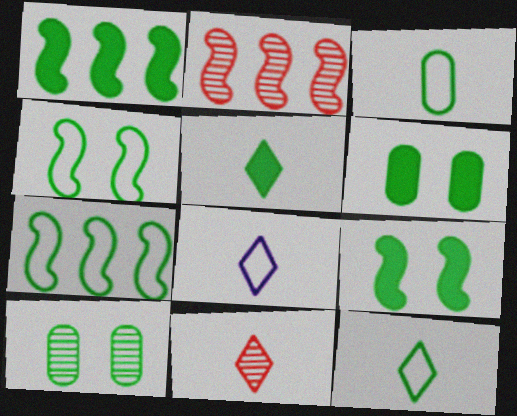[[1, 5, 6], 
[1, 10, 12], 
[2, 6, 8], 
[5, 7, 10], 
[5, 8, 11]]